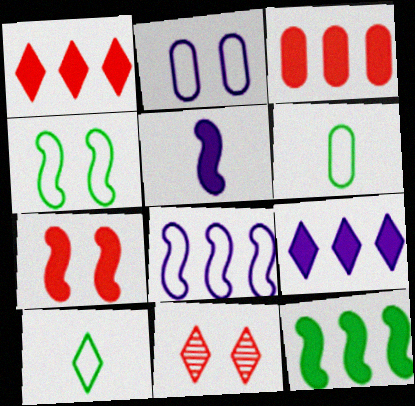[[3, 9, 12], 
[5, 7, 12], 
[9, 10, 11]]